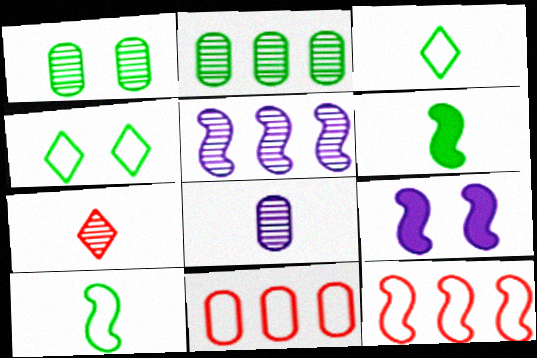[[1, 5, 7], 
[2, 4, 6]]